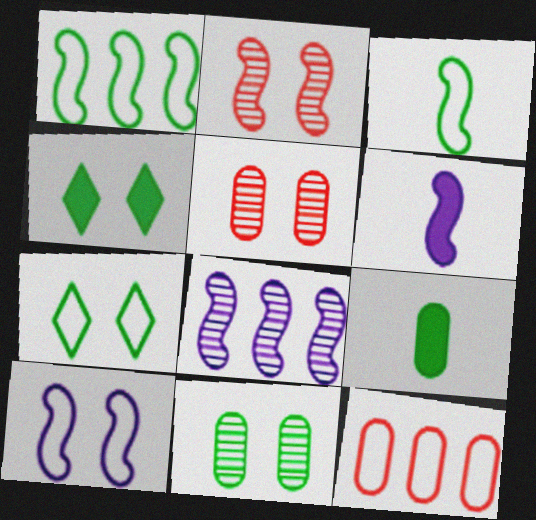[[1, 2, 6], 
[4, 5, 10], 
[6, 8, 10]]